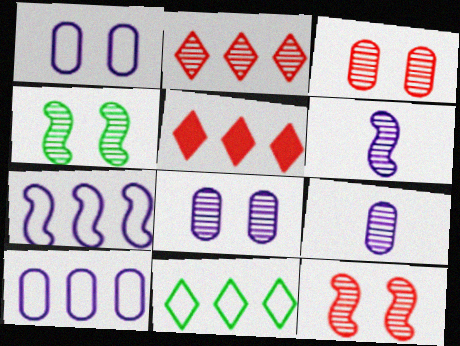[[2, 4, 9]]